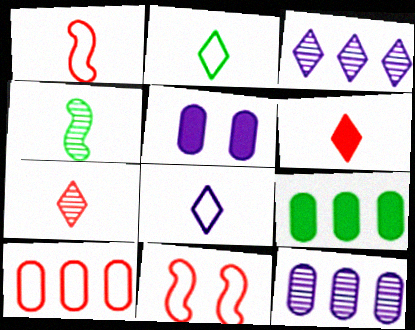[[9, 10, 12]]